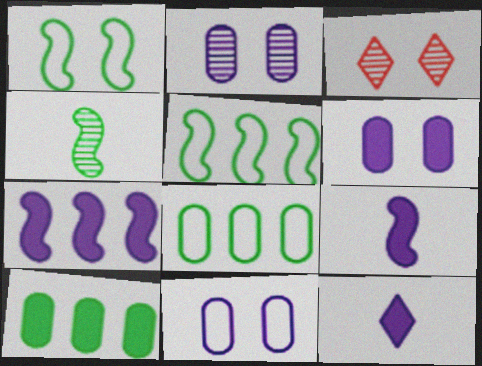[[1, 3, 6], 
[2, 6, 11], 
[3, 8, 9], 
[6, 7, 12]]